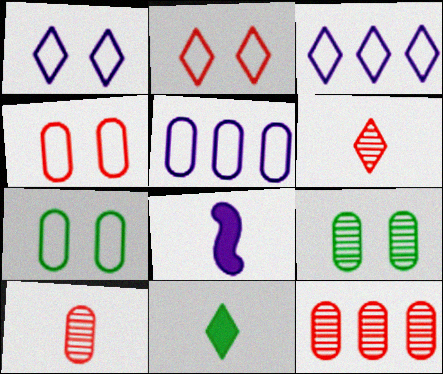[]